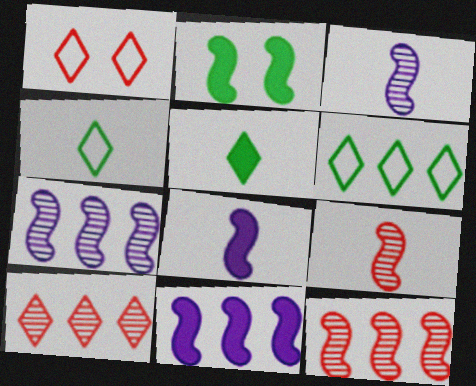[]